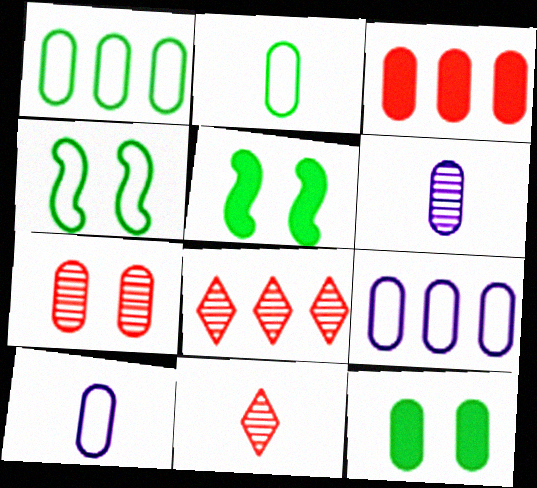[[5, 8, 10], 
[5, 9, 11]]